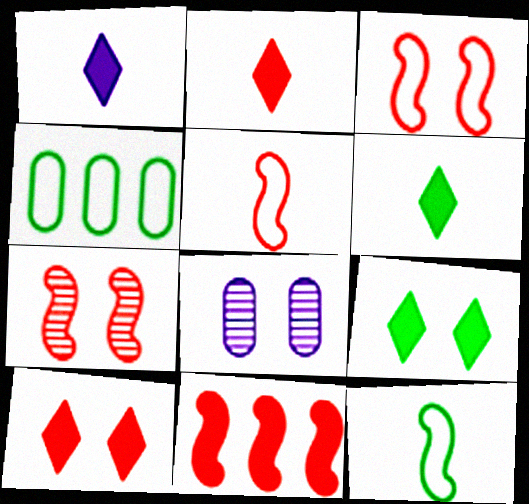[[1, 2, 6], 
[1, 4, 7], 
[3, 8, 9], 
[5, 7, 11]]